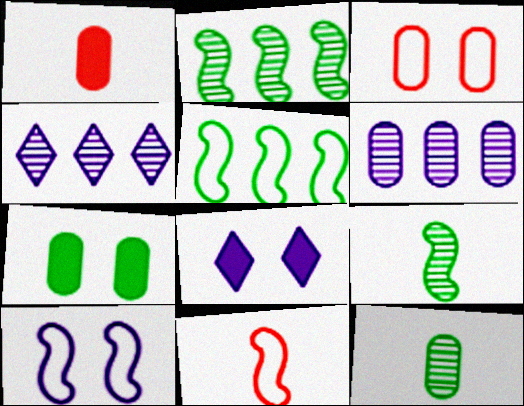[[4, 7, 11], 
[5, 10, 11]]